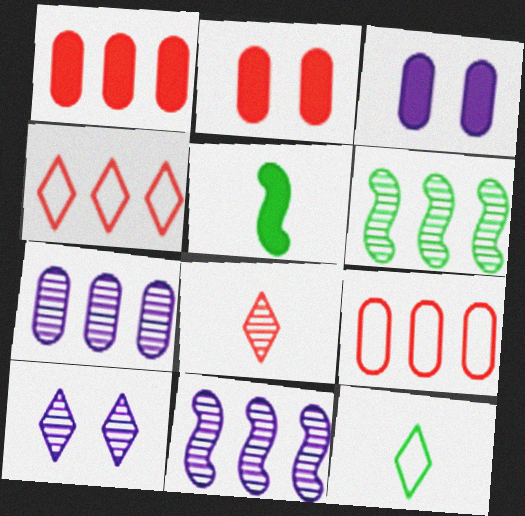[[2, 11, 12], 
[5, 9, 10]]